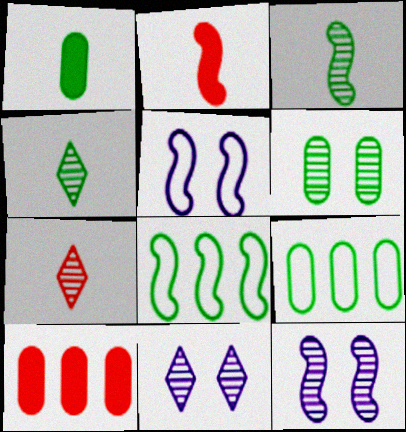[[1, 6, 9], 
[2, 8, 12], 
[2, 9, 11], 
[4, 5, 10]]